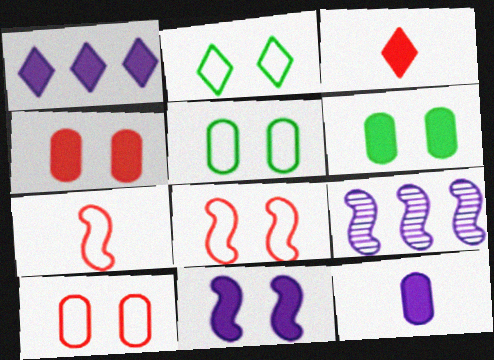[[1, 11, 12], 
[3, 5, 9]]